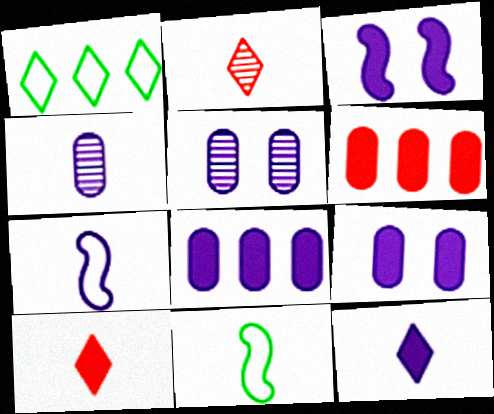[[3, 8, 12], 
[4, 7, 12], 
[4, 10, 11]]